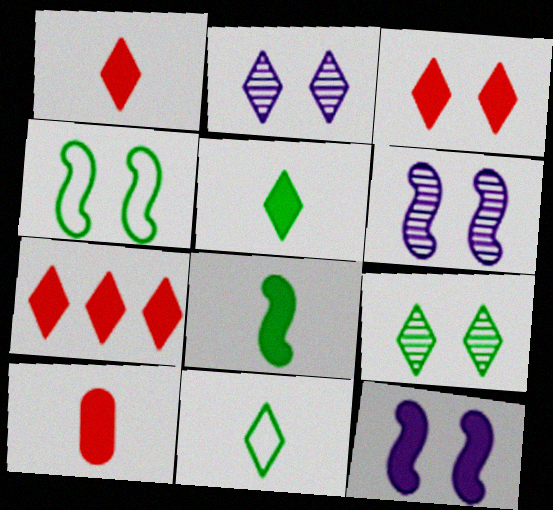[[1, 3, 7], 
[2, 7, 11]]